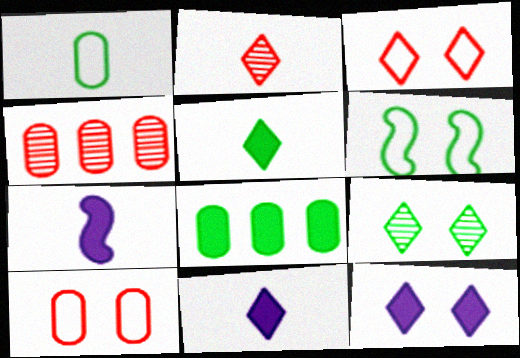[[1, 2, 7], 
[3, 9, 12], 
[4, 6, 11]]